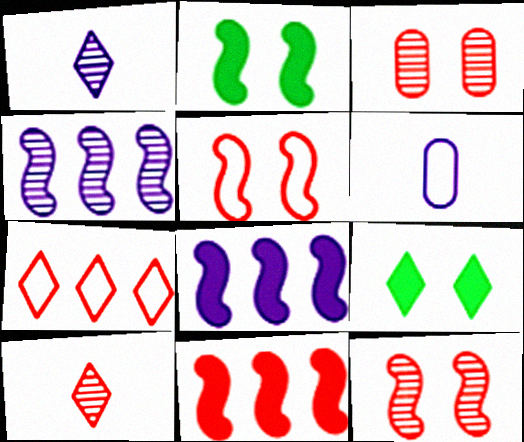[[1, 7, 9]]